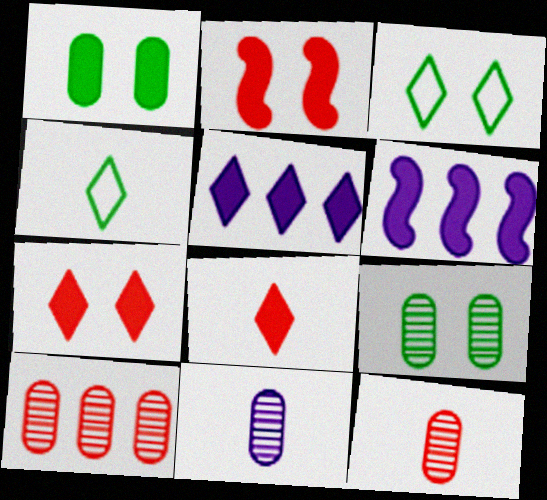[[1, 6, 8], 
[3, 6, 12], 
[9, 10, 11]]